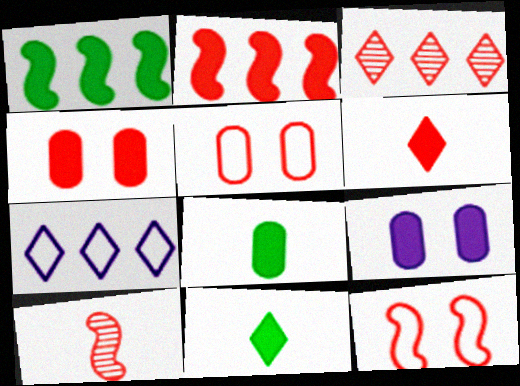[[1, 6, 9], 
[2, 4, 6], 
[2, 9, 11], 
[2, 10, 12]]